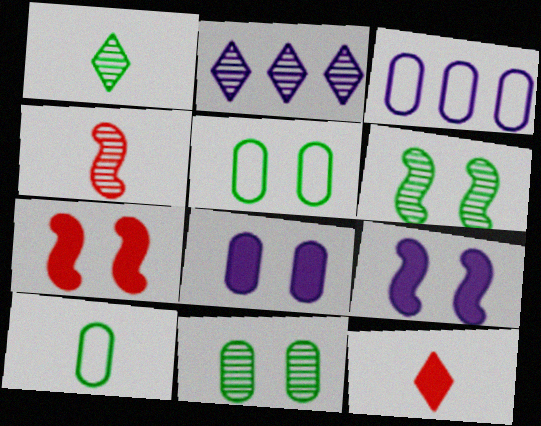[[1, 3, 7], 
[2, 4, 11], 
[2, 7, 10], 
[3, 6, 12]]